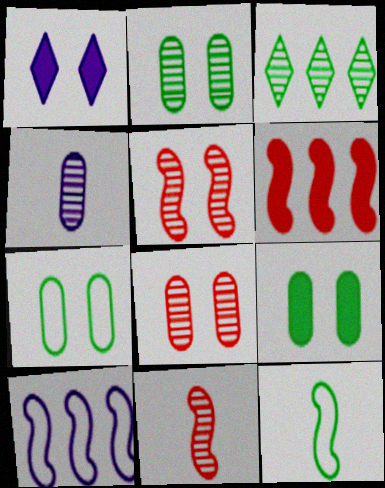[[1, 4, 10], 
[1, 5, 7], 
[2, 7, 9], 
[3, 4, 5], 
[3, 9, 12]]